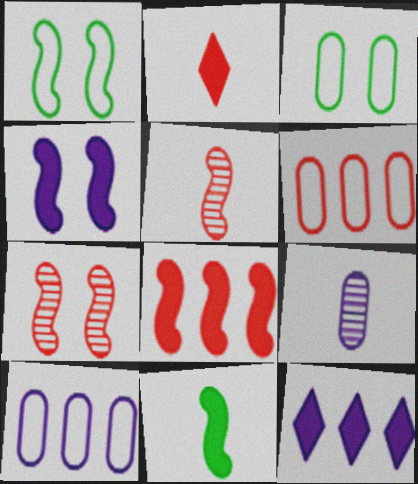[[1, 4, 7], 
[2, 6, 7], 
[3, 5, 12], 
[4, 8, 11]]